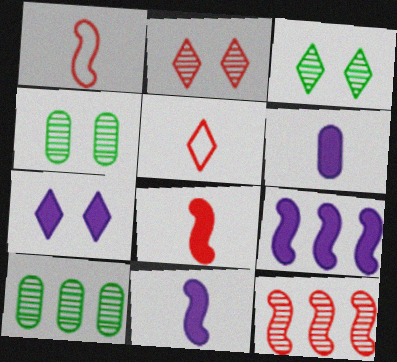[[1, 7, 10], 
[4, 5, 9], 
[6, 7, 9]]